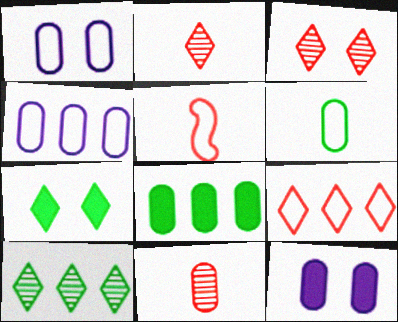[[1, 8, 11], 
[5, 10, 12]]